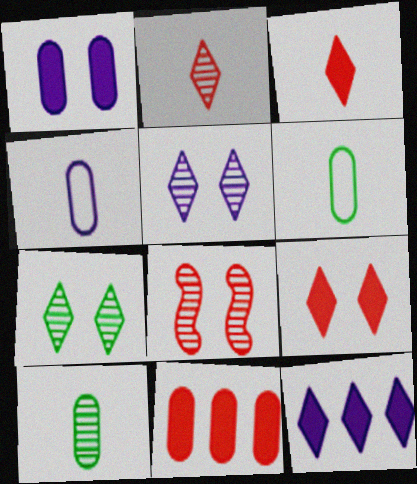[[6, 8, 12]]